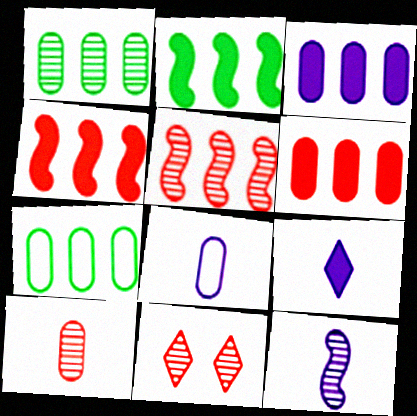[[1, 11, 12], 
[2, 8, 11], 
[5, 10, 11], 
[8, 9, 12]]